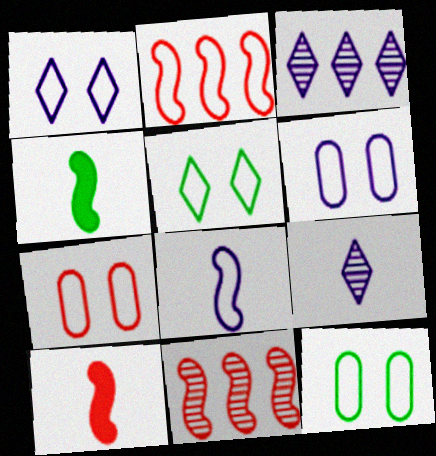[[3, 4, 7], 
[3, 10, 12], 
[6, 7, 12]]